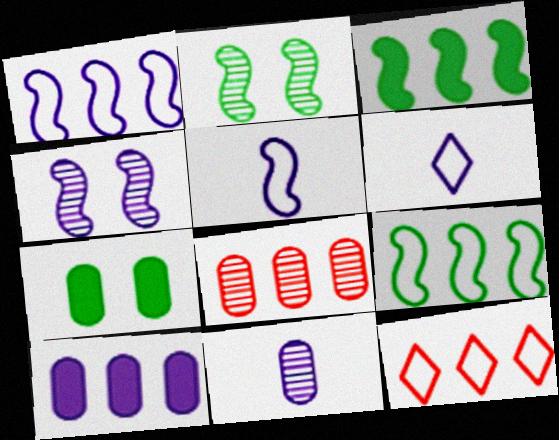[[4, 6, 10]]